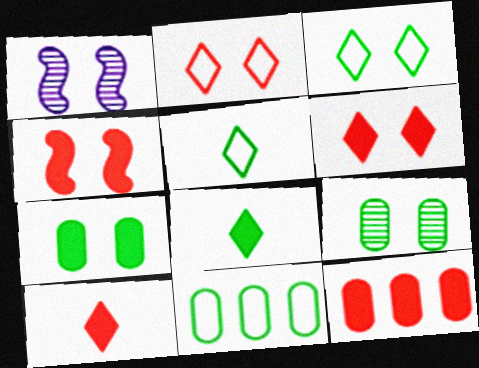[[1, 2, 7], 
[1, 5, 12], 
[1, 10, 11], 
[4, 10, 12]]